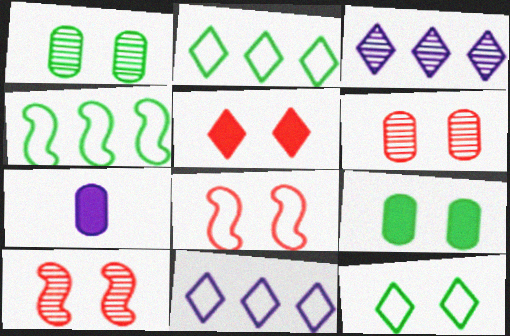[[2, 7, 10], 
[5, 6, 8]]